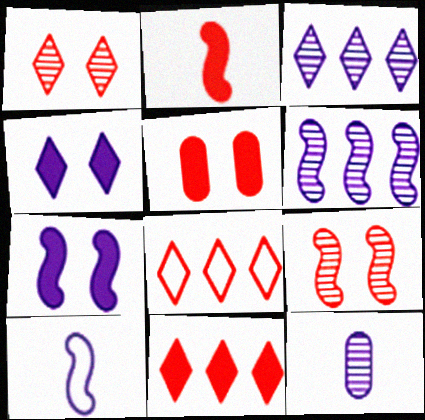[[2, 5, 11], 
[6, 7, 10]]